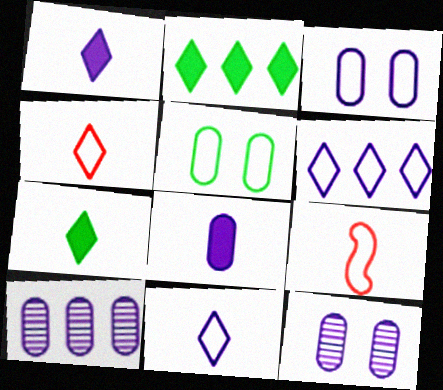[[2, 9, 12], 
[3, 8, 10], 
[5, 6, 9]]